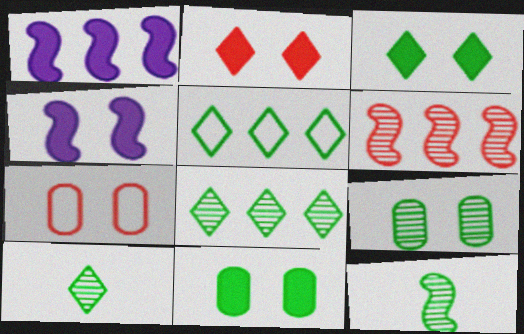[[1, 7, 10], 
[2, 4, 11], 
[3, 5, 10], 
[5, 11, 12], 
[8, 9, 12]]